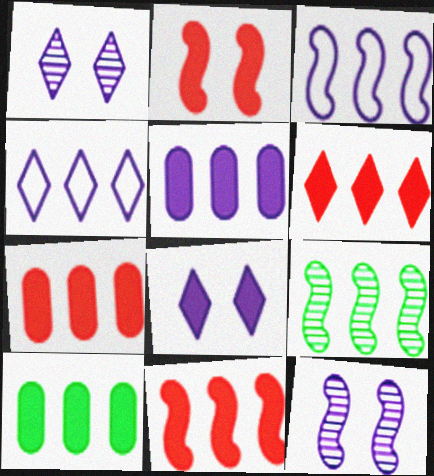[[3, 9, 11], 
[4, 7, 9], 
[5, 7, 10], 
[6, 7, 11]]